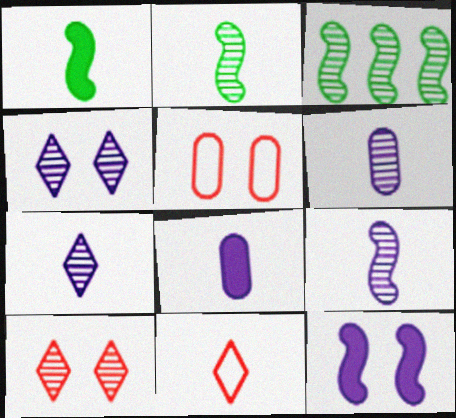[[1, 6, 11], 
[2, 8, 11], 
[3, 6, 10], 
[6, 7, 9]]